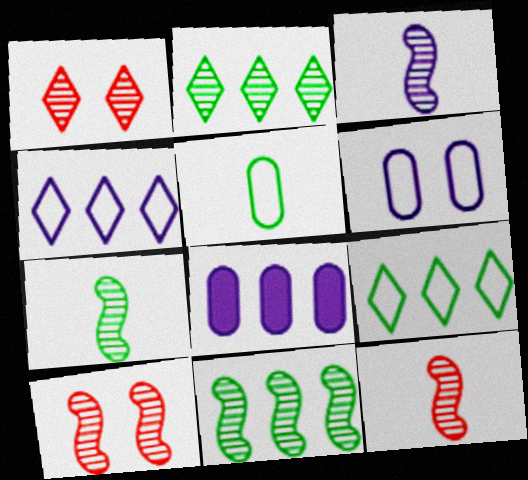[[3, 7, 12], 
[3, 10, 11]]